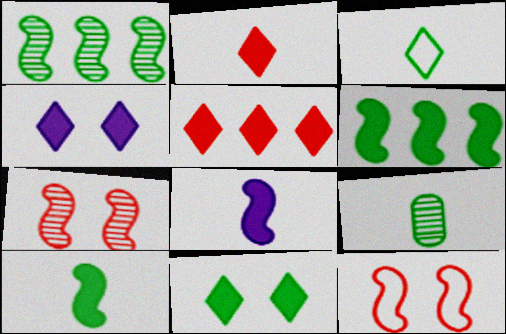[[1, 8, 12], 
[3, 9, 10]]